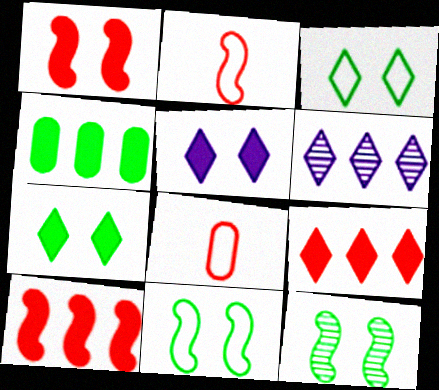[]